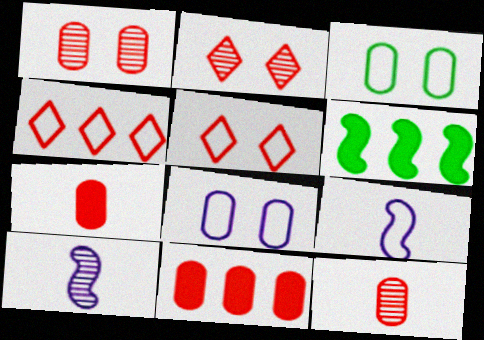[[3, 4, 9]]